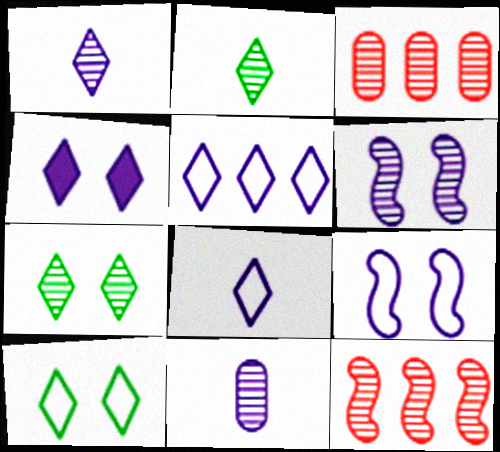[[1, 4, 5], 
[2, 3, 6], 
[7, 11, 12]]